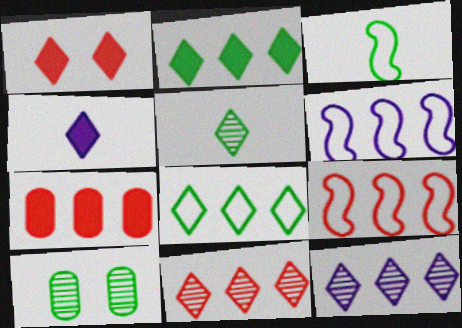[[1, 2, 4], 
[2, 3, 10], 
[4, 9, 10], 
[7, 9, 11]]